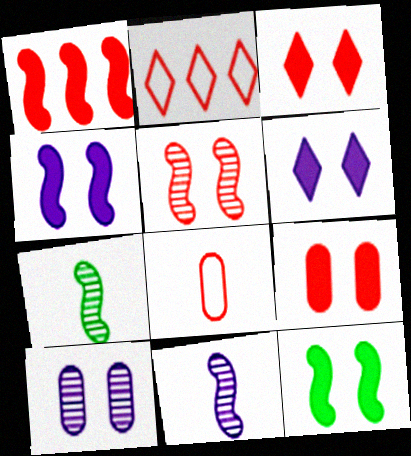[[6, 9, 12]]